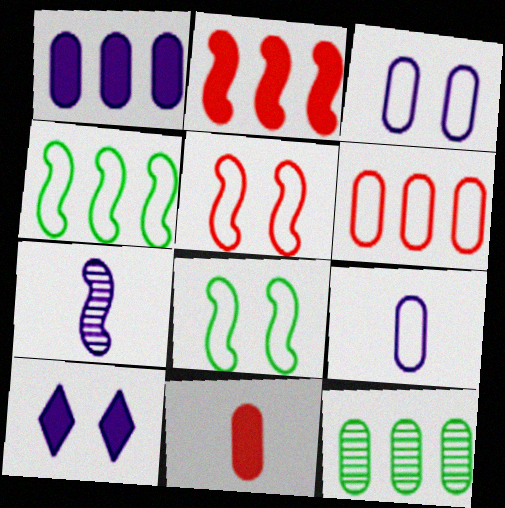[[1, 6, 12], 
[2, 7, 8], 
[3, 11, 12]]